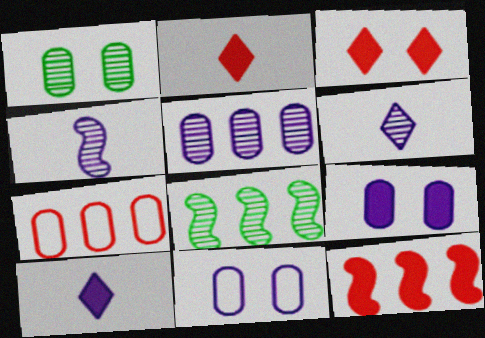[[2, 8, 11]]